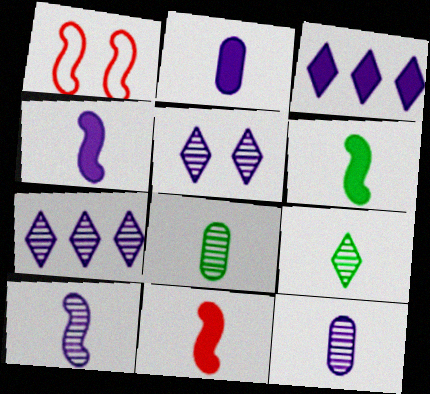[[1, 3, 8], 
[4, 6, 11]]